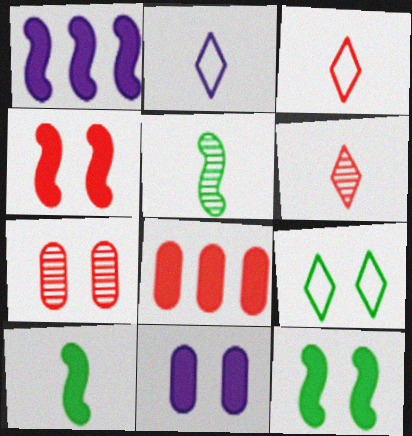[[1, 4, 10]]